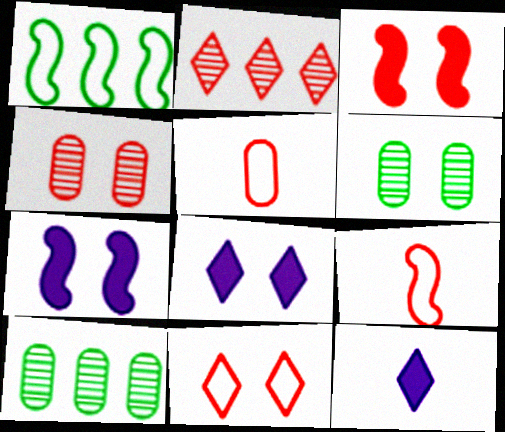[[1, 4, 12], 
[2, 3, 5], 
[3, 4, 11], 
[6, 7, 11], 
[8, 9, 10]]